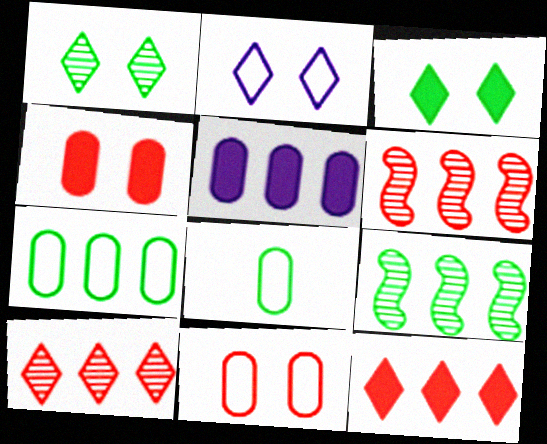[[3, 8, 9]]